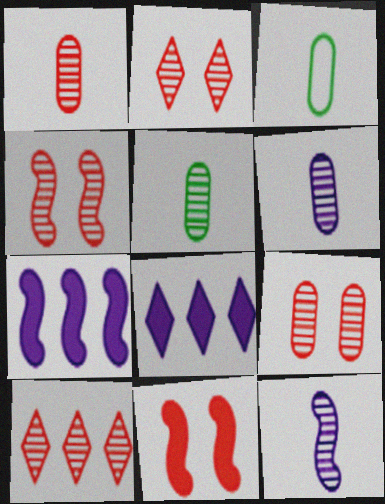[[1, 4, 10], 
[1, 5, 6], 
[2, 3, 7], 
[2, 4, 9], 
[3, 4, 8]]